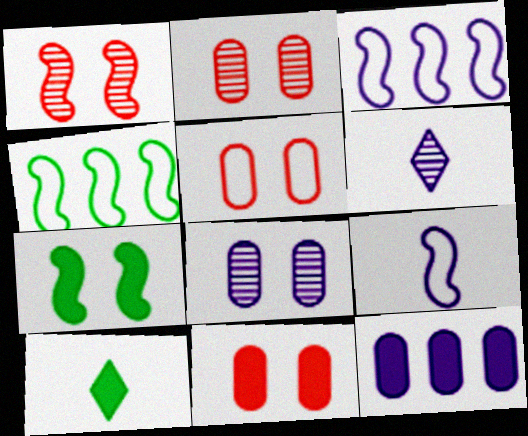[[2, 3, 10], 
[2, 5, 11], 
[4, 6, 11]]